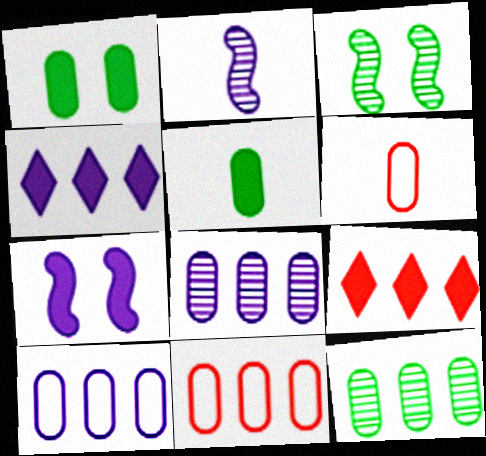[[1, 6, 8], 
[3, 4, 6], 
[5, 7, 9]]